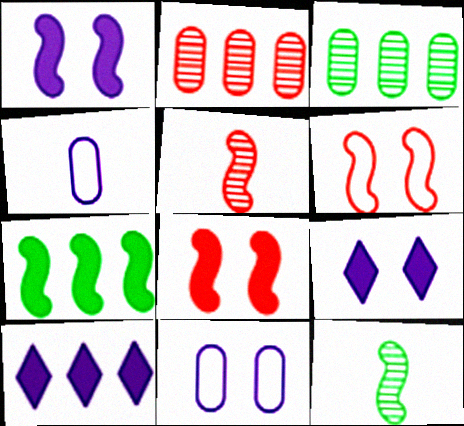[]